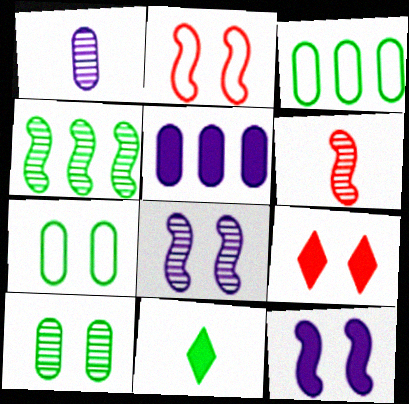[[4, 6, 8], 
[4, 7, 11], 
[7, 8, 9]]